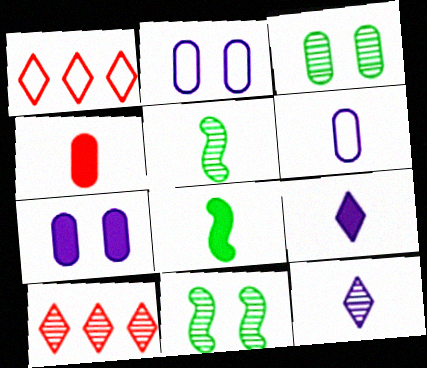[[1, 5, 7], 
[2, 8, 10], 
[4, 8, 9]]